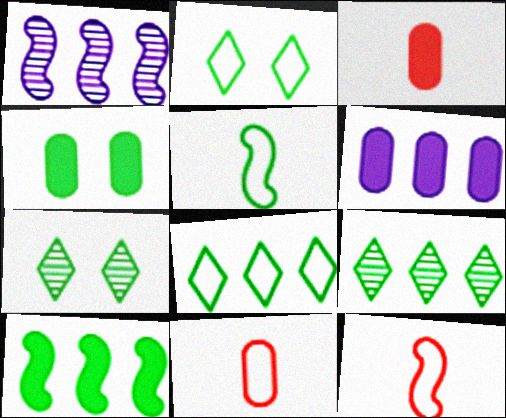[[1, 2, 3], 
[3, 4, 6], 
[4, 5, 9], 
[6, 7, 12]]